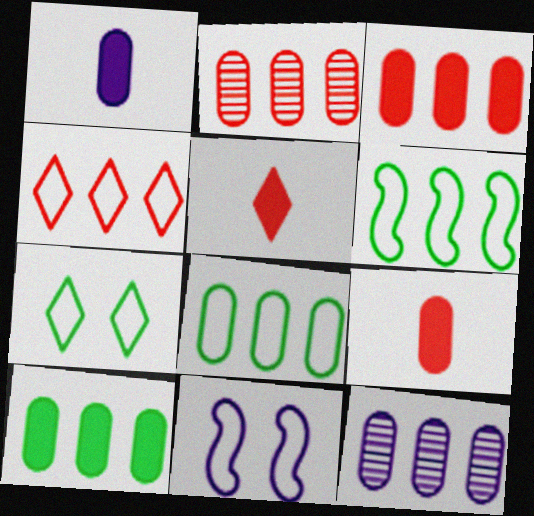[[3, 8, 12]]